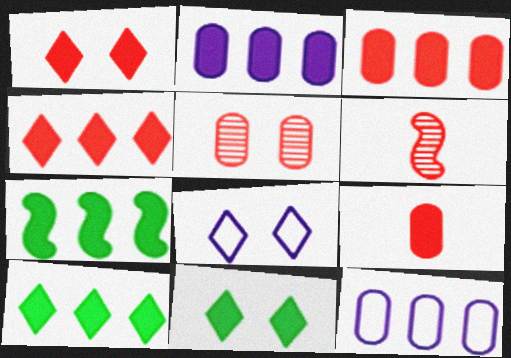[[2, 4, 7], 
[6, 11, 12]]